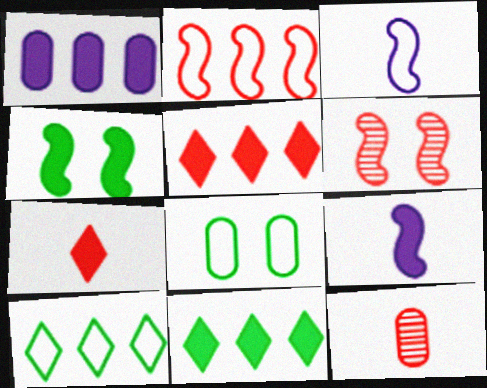[[1, 4, 7], 
[1, 8, 12]]